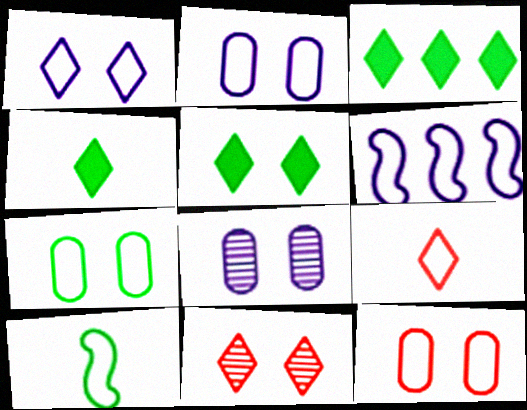[[1, 5, 11], 
[2, 7, 12], 
[3, 4, 5], 
[6, 7, 9]]